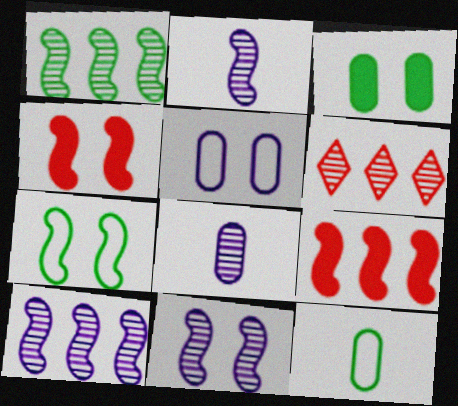[[2, 7, 9], 
[2, 10, 11], 
[4, 7, 11]]